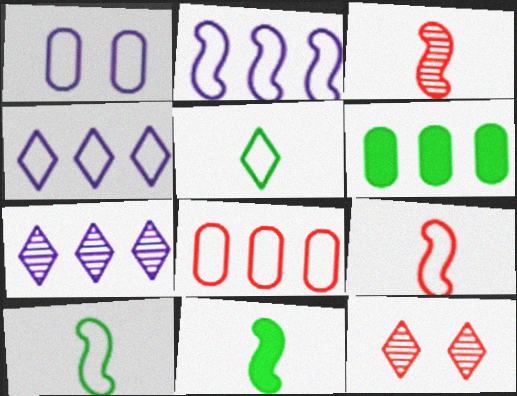[]